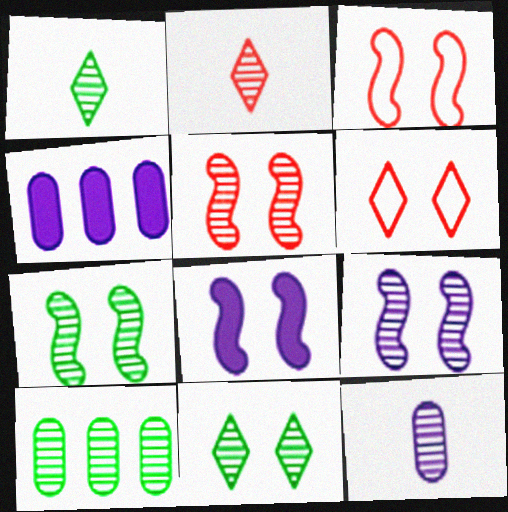[[1, 3, 4], 
[1, 7, 10], 
[2, 9, 10], 
[3, 7, 8], 
[5, 7, 9]]